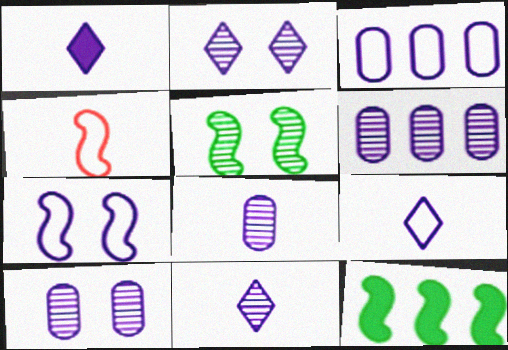[[1, 6, 7], 
[1, 9, 11], 
[3, 7, 9], 
[6, 8, 10]]